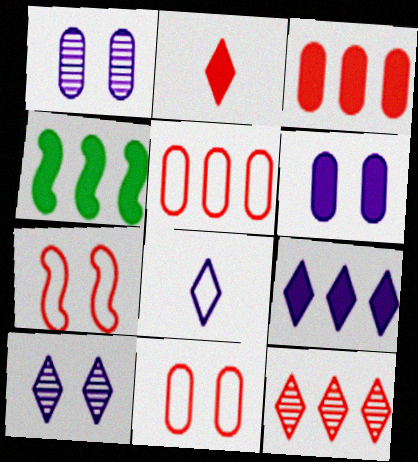[[2, 4, 6], 
[3, 4, 9], 
[8, 9, 10]]